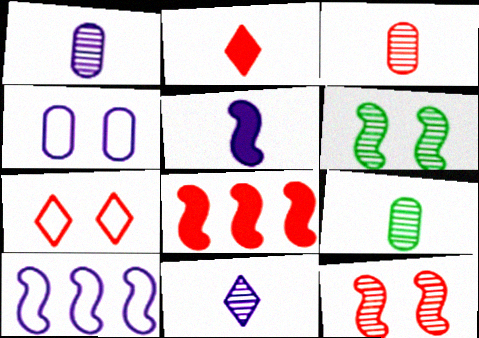[[1, 3, 9], 
[3, 7, 8]]